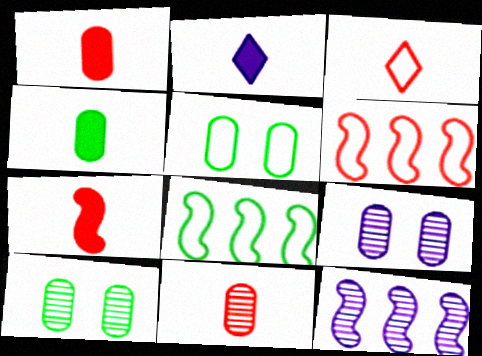[[2, 4, 7], 
[2, 6, 10], 
[3, 7, 11]]